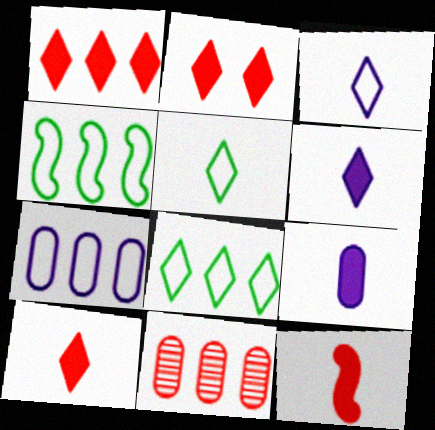[[1, 2, 10]]